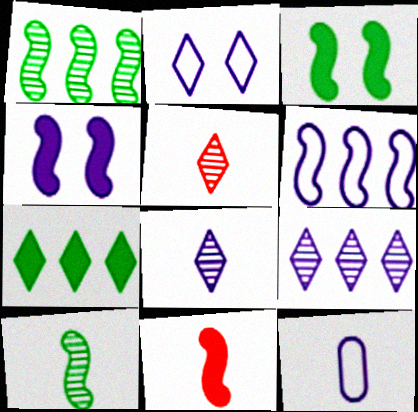[[2, 5, 7], 
[2, 6, 12], 
[4, 9, 12]]